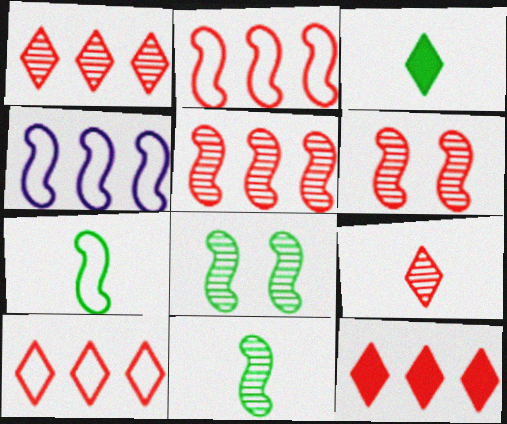[[1, 10, 12]]